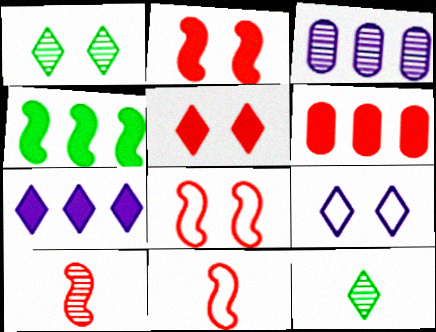[[1, 3, 10], 
[1, 5, 9], 
[4, 6, 7]]